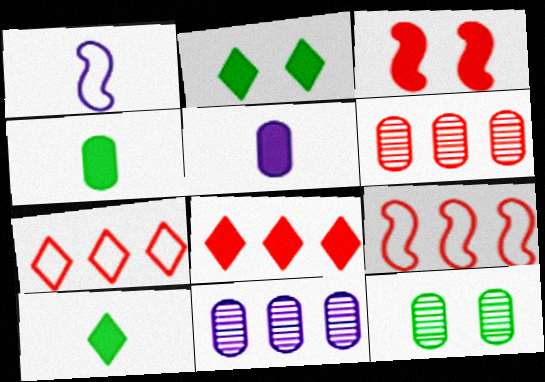[[1, 2, 6], 
[1, 8, 12], 
[6, 8, 9]]